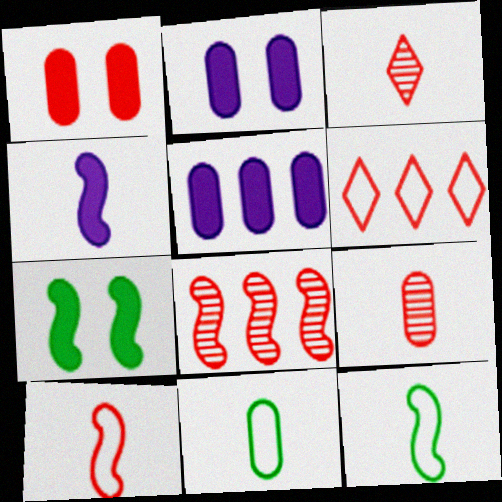[[3, 4, 11]]